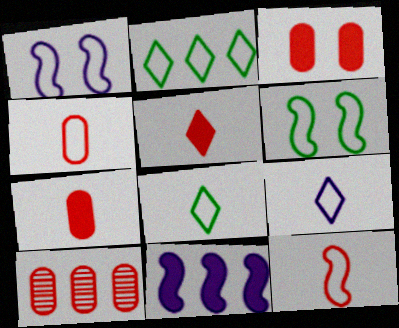[[1, 2, 4], 
[2, 10, 11], 
[3, 4, 10]]